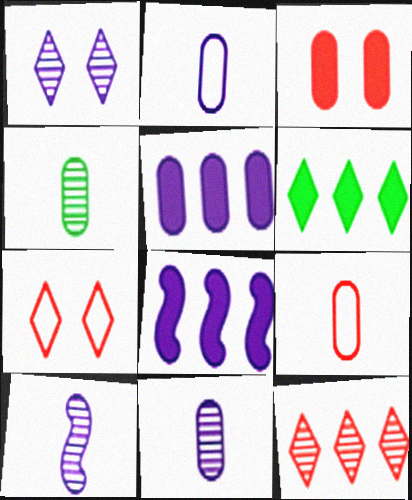[[1, 2, 8], 
[4, 7, 8]]